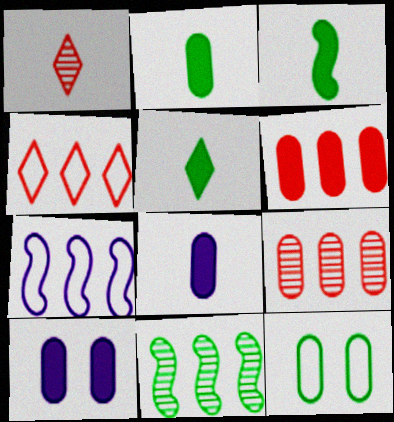[[2, 3, 5], 
[2, 6, 10], 
[5, 11, 12], 
[8, 9, 12]]